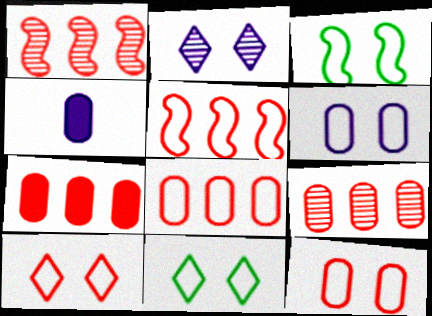[[1, 4, 11], 
[3, 6, 10], 
[7, 8, 9]]